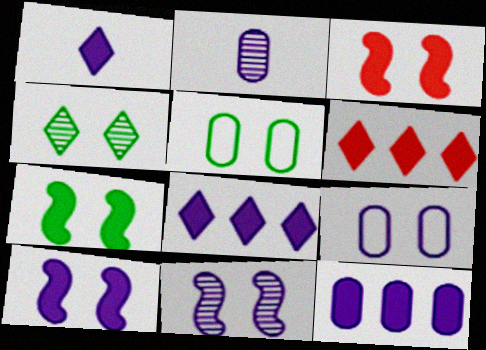[[1, 10, 12], 
[2, 9, 12], 
[3, 4, 9], 
[3, 7, 10], 
[4, 5, 7]]